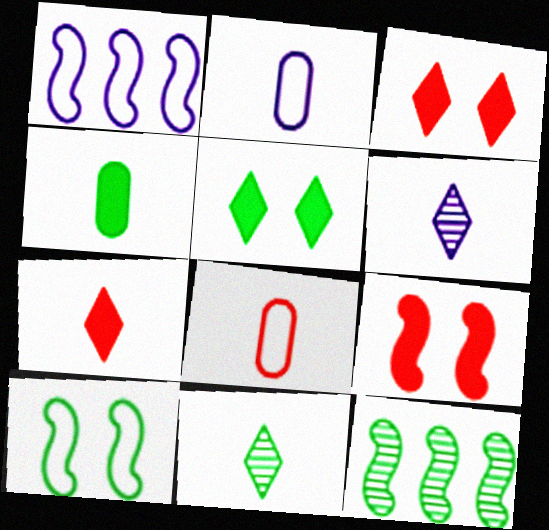[[2, 3, 12]]